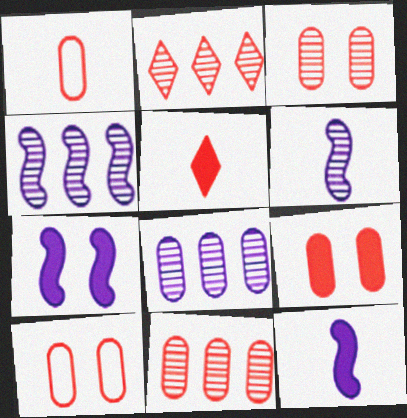[[1, 9, 11], 
[3, 9, 10]]